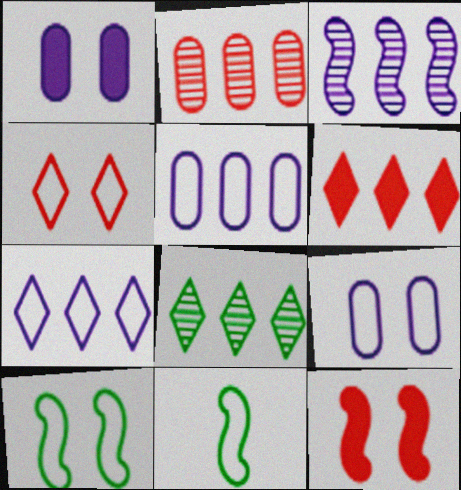[[2, 3, 8], 
[3, 11, 12], 
[4, 5, 11], 
[4, 9, 10], 
[6, 7, 8]]